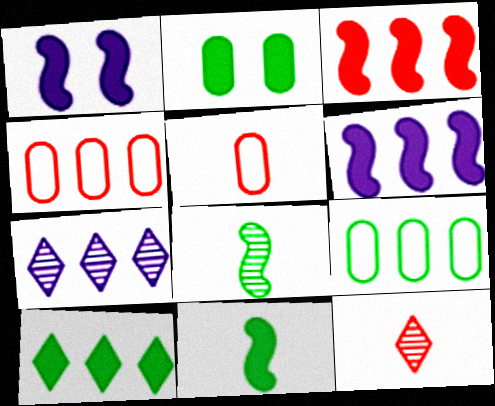[[1, 3, 11], 
[1, 9, 12], 
[2, 10, 11], 
[3, 7, 9]]